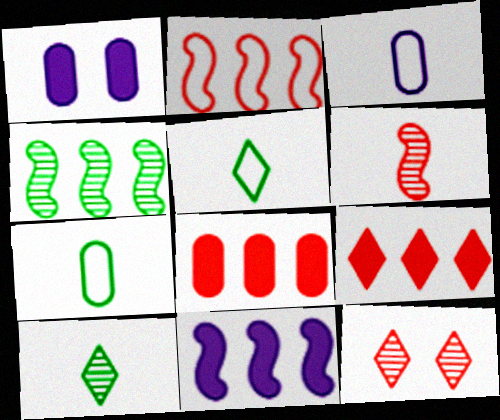[[1, 2, 10], 
[2, 4, 11], 
[7, 11, 12]]